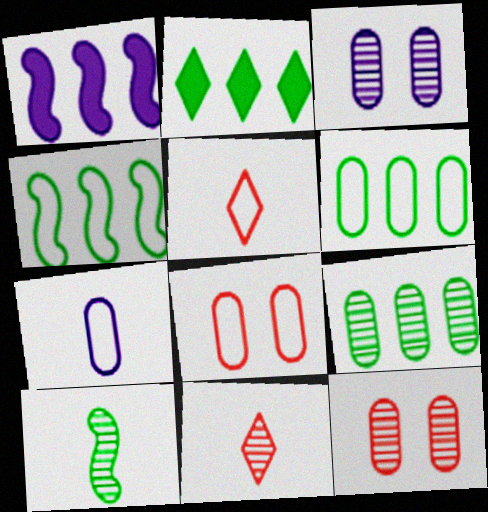[[2, 4, 9], 
[6, 7, 8]]